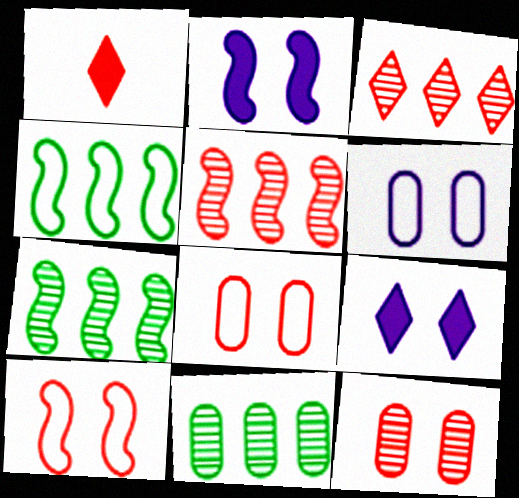[[1, 5, 8], 
[1, 6, 7]]